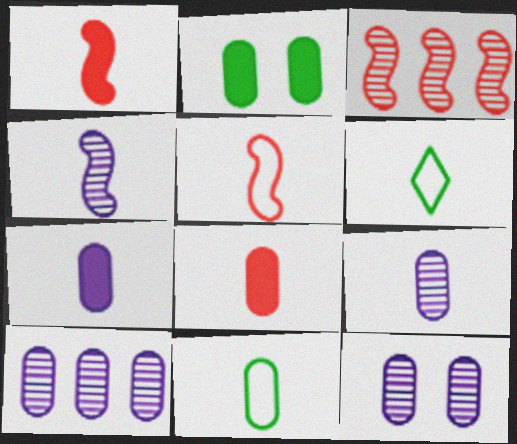[[1, 6, 9], 
[4, 6, 8], 
[8, 9, 11], 
[9, 10, 12]]